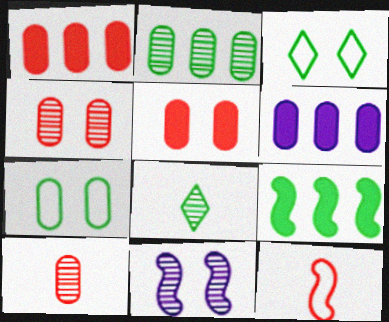[[3, 5, 11], 
[6, 7, 10], 
[7, 8, 9], 
[9, 11, 12]]